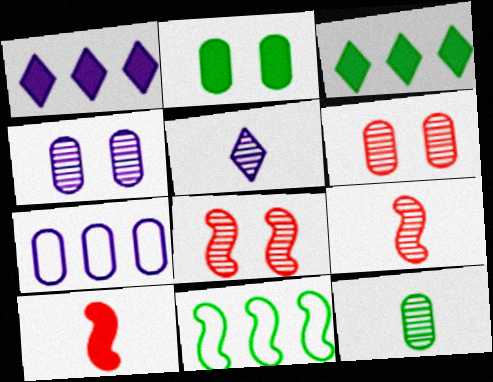[[1, 2, 10], 
[5, 9, 12]]